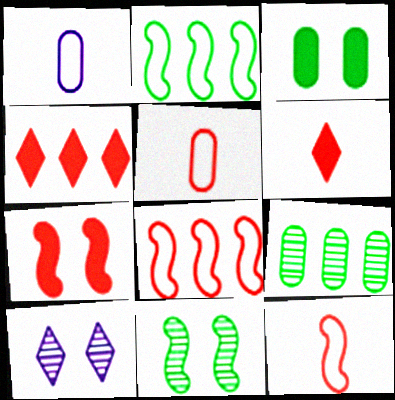[[1, 4, 11]]